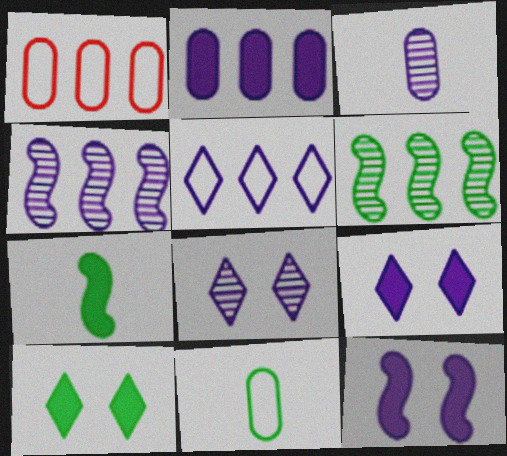[[1, 7, 8], 
[2, 4, 5], 
[3, 4, 8], 
[3, 5, 12], 
[6, 10, 11]]